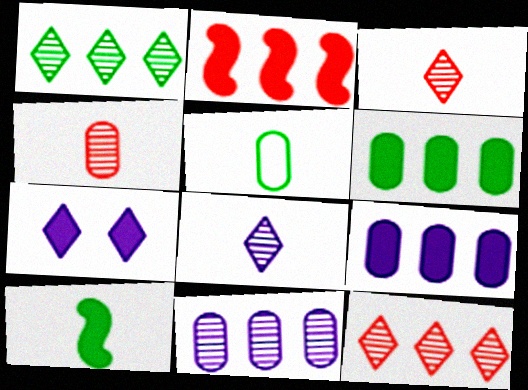[]